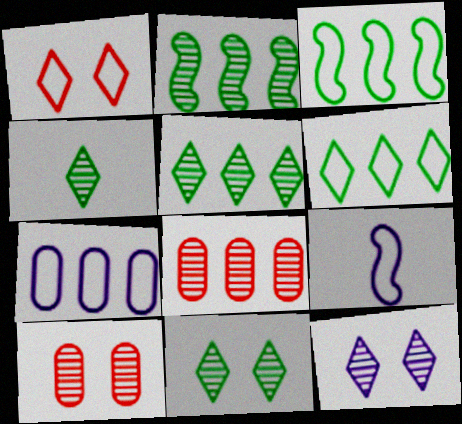[[4, 5, 11]]